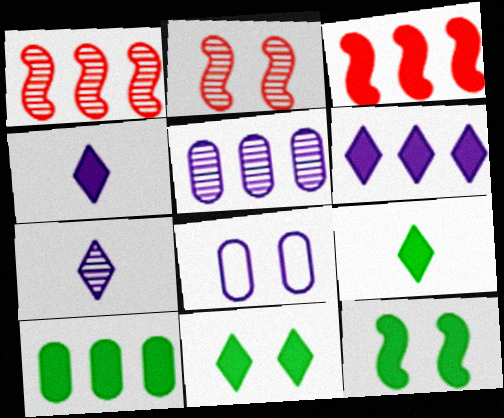[[1, 8, 9], 
[2, 8, 11], 
[3, 6, 10], 
[9, 10, 12]]